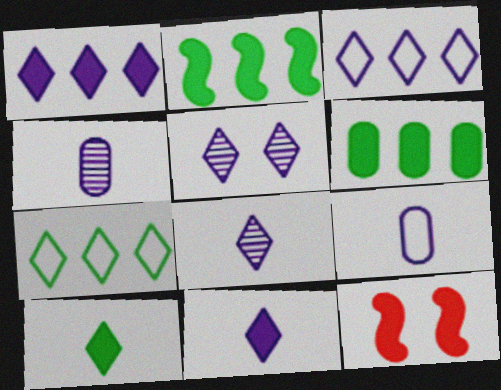[[3, 5, 11], 
[4, 7, 12], 
[6, 11, 12]]